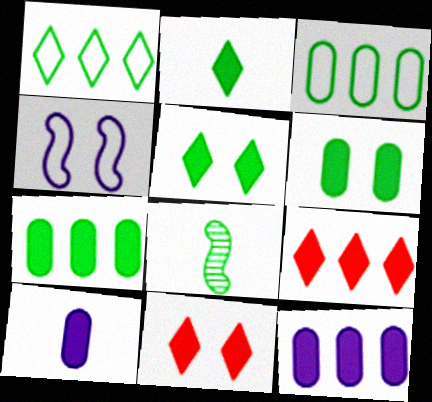[[1, 6, 8], 
[3, 5, 8]]